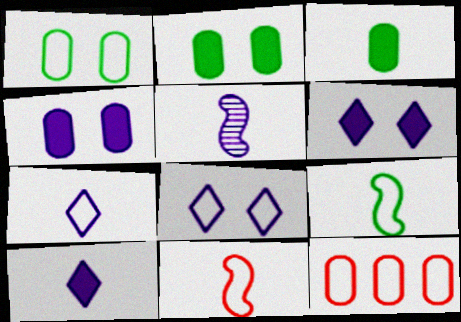[[8, 9, 12]]